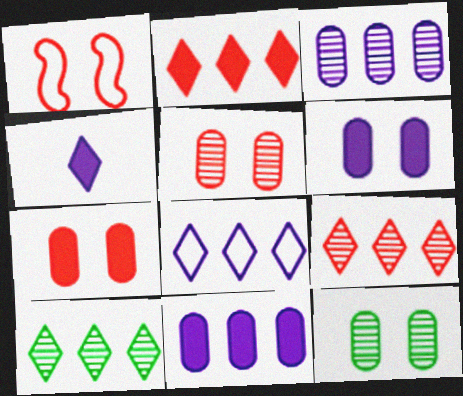[[2, 8, 10]]